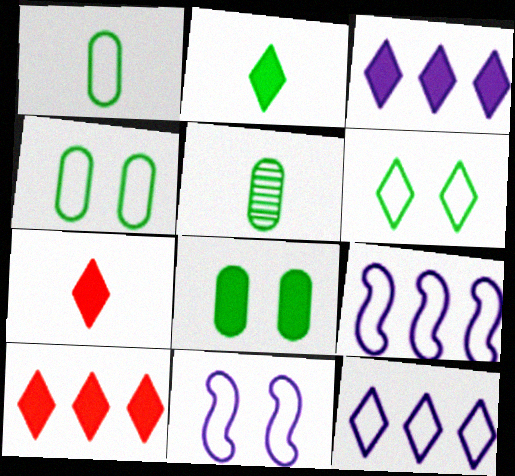[[5, 10, 11]]